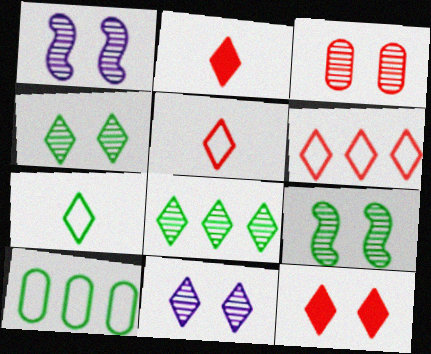[[1, 2, 10], 
[1, 3, 4], 
[3, 9, 11]]